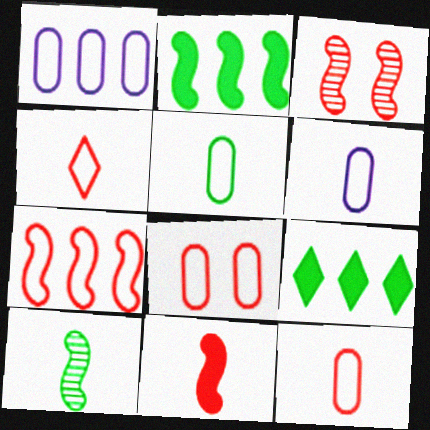[[1, 5, 8], 
[3, 6, 9], 
[3, 7, 11], 
[4, 7, 8], 
[5, 6, 12]]